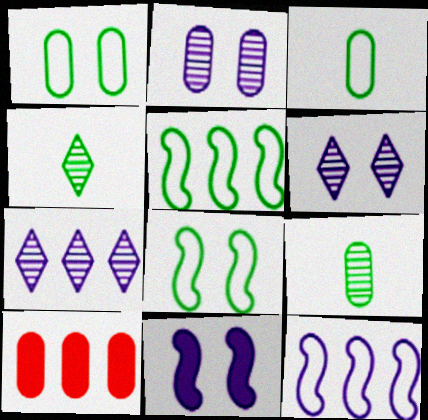[[2, 3, 10], 
[5, 7, 10]]